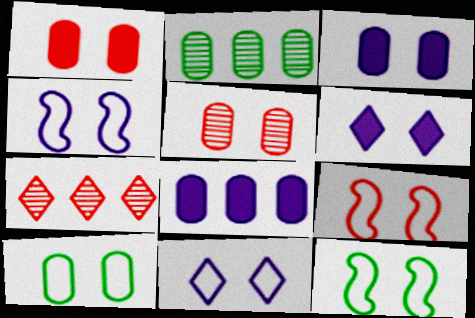[[3, 5, 10], 
[4, 9, 12], 
[5, 6, 12], 
[9, 10, 11]]